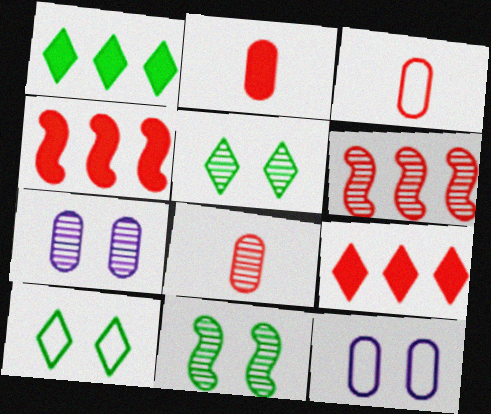[[2, 3, 8]]